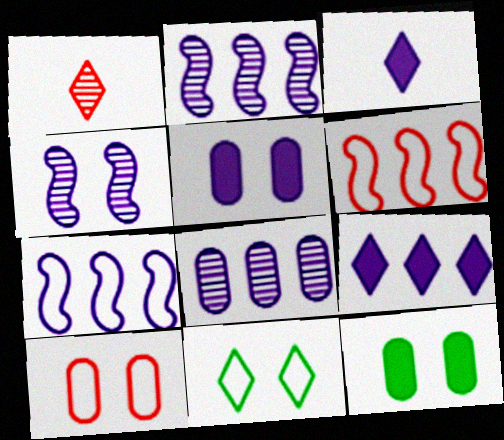[[1, 7, 12], 
[1, 9, 11], 
[7, 8, 9]]